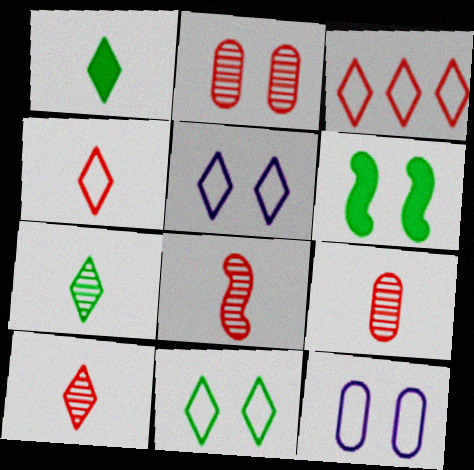[[2, 5, 6], 
[8, 9, 10]]